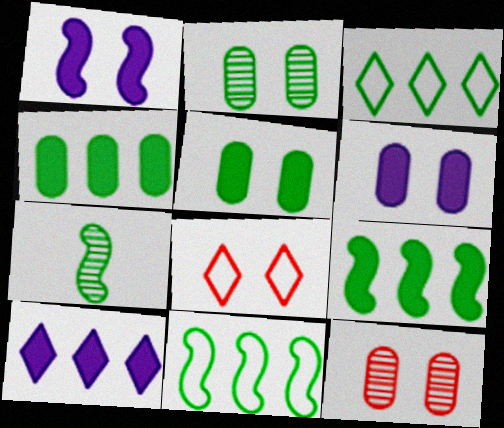[[1, 2, 8], 
[3, 5, 7]]